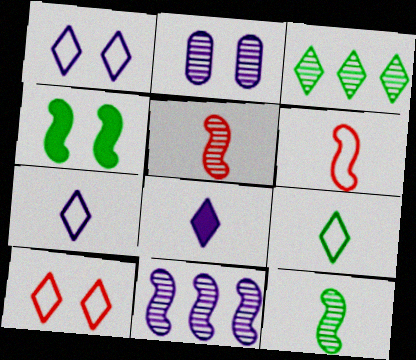[[2, 3, 5], 
[2, 4, 10], 
[3, 8, 10], 
[4, 6, 11]]